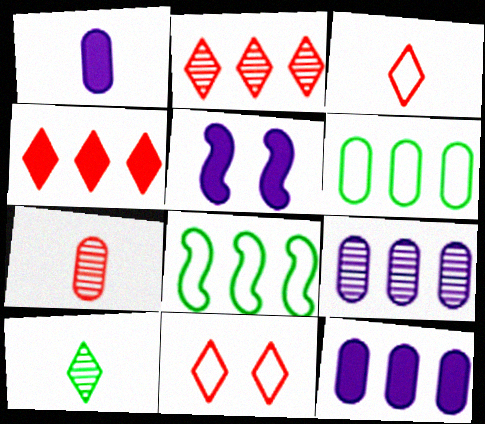[[2, 8, 12], 
[4, 8, 9]]